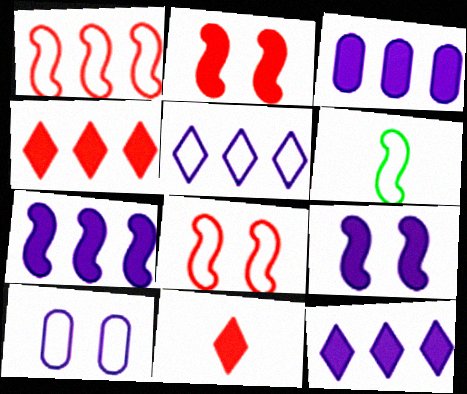[[3, 7, 12]]